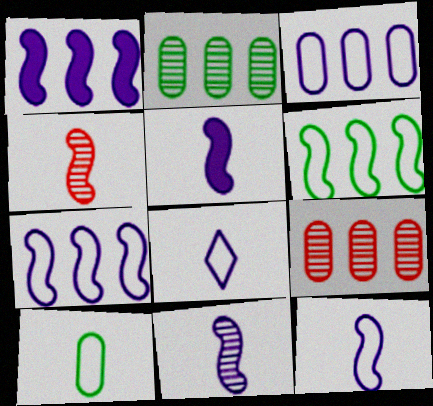[[5, 11, 12]]